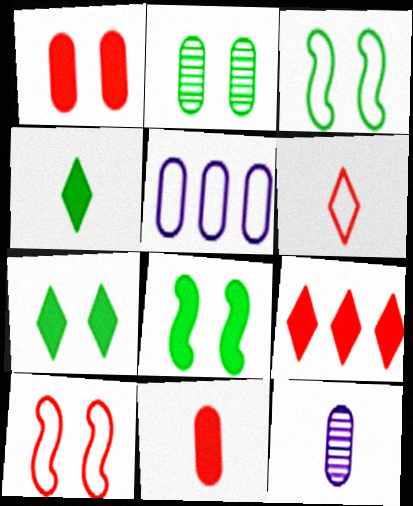[[2, 3, 7], 
[2, 5, 11], 
[3, 5, 6], 
[3, 9, 12]]